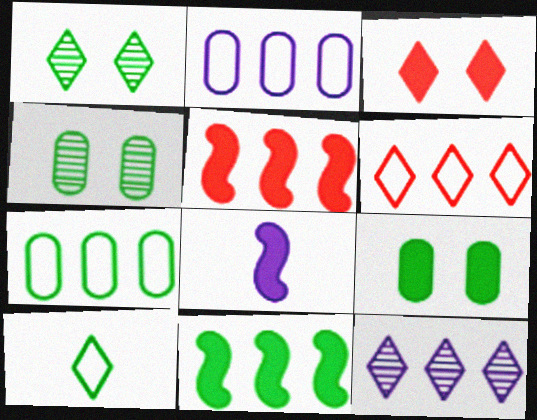[[3, 10, 12], 
[4, 6, 8], 
[4, 10, 11], 
[5, 7, 12]]